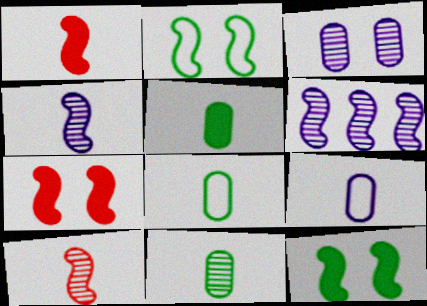[[1, 2, 6], 
[5, 8, 11]]